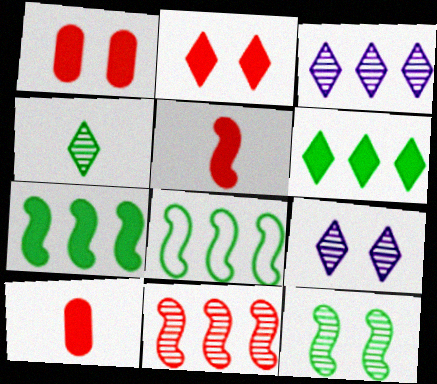[[8, 9, 10]]